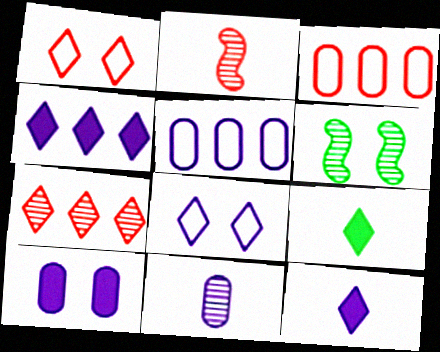[[1, 6, 10], 
[3, 6, 12], 
[5, 10, 11], 
[6, 7, 11], 
[7, 8, 9]]